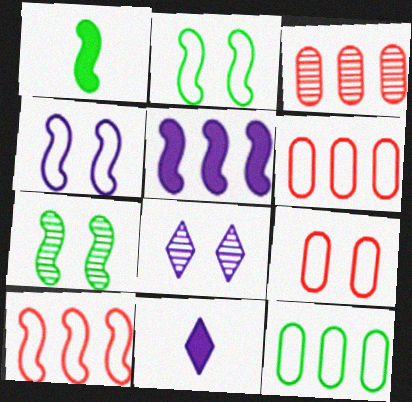[[1, 6, 8], 
[2, 3, 11], 
[6, 7, 11]]